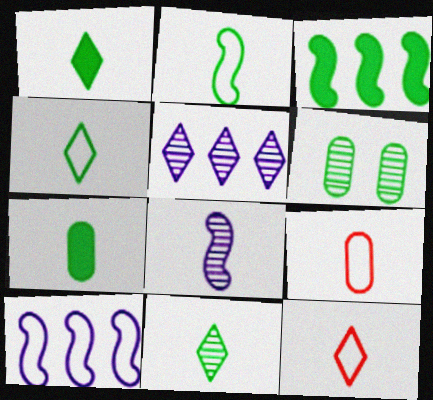[[1, 4, 11], 
[1, 8, 9], 
[2, 7, 11], 
[3, 4, 6], 
[7, 8, 12]]